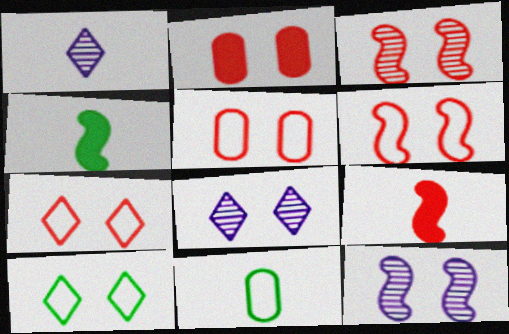[[1, 9, 11], 
[2, 3, 7], 
[2, 10, 12], 
[5, 6, 7]]